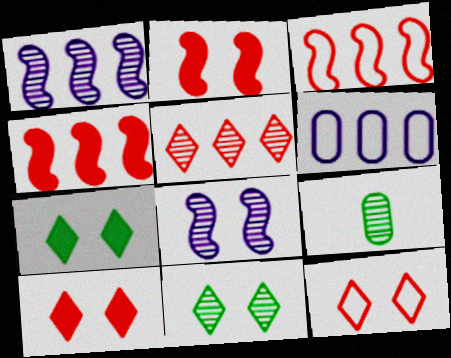[[5, 8, 9]]